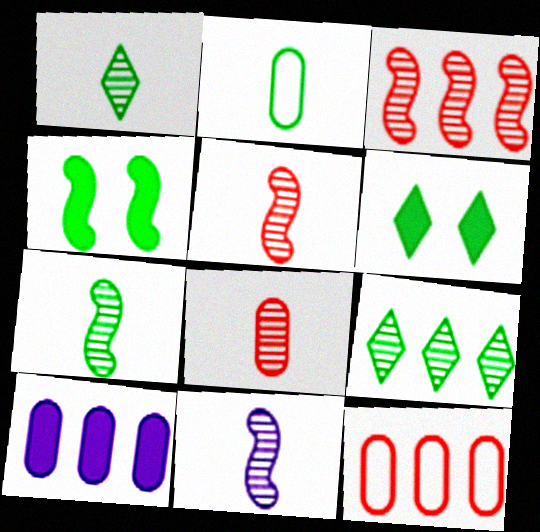[[1, 8, 11], 
[2, 4, 9], 
[5, 7, 11], 
[6, 11, 12]]